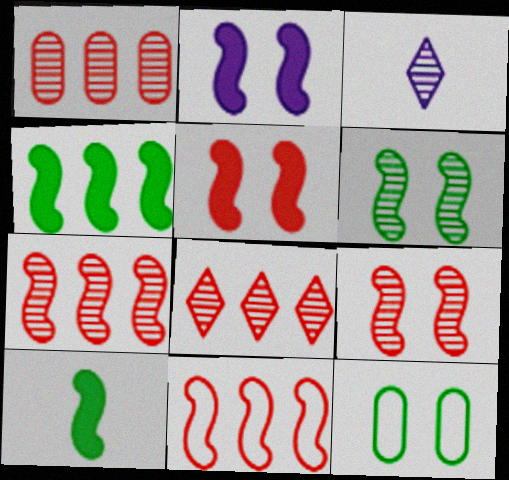[[1, 3, 6], 
[1, 7, 8]]